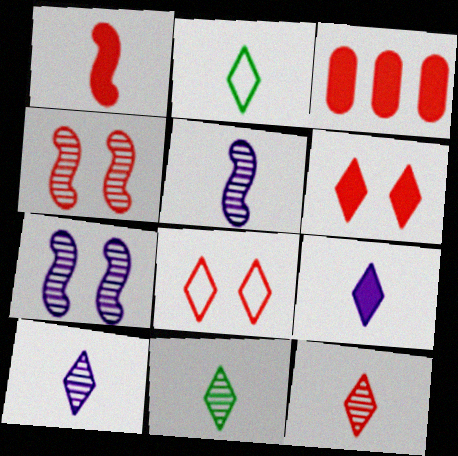[[1, 3, 6], 
[2, 3, 7], 
[2, 9, 12], 
[10, 11, 12]]